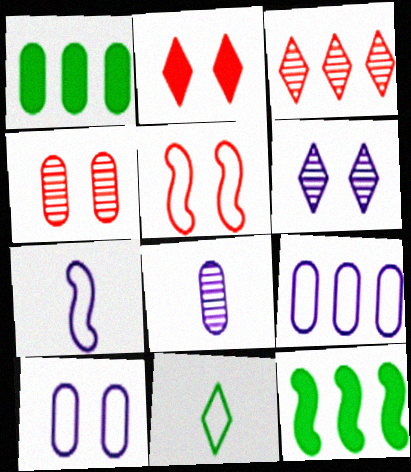[[2, 4, 5], 
[3, 9, 12], 
[5, 9, 11]]